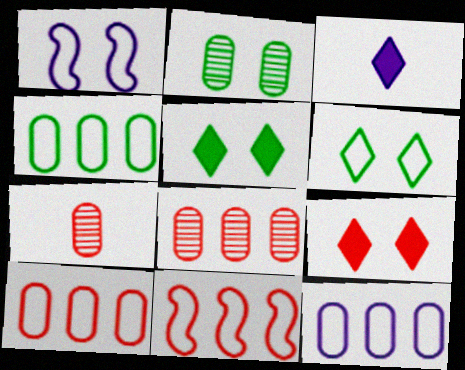[[1, 2, 9], 
[2, 3, 11], 
[4, 10, 12], 
[7, 9, 11]]